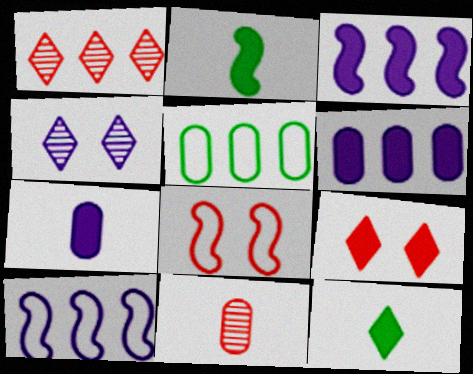[[1, 3, 5], 
[2, 6, 9], 
[4, 7, 10]]